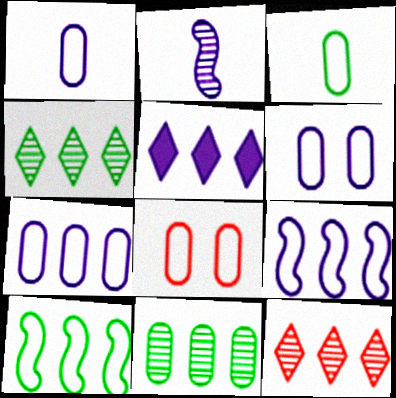[[1, 6, 7], 
[2, 5, 6], 
[3, 7, 8]]